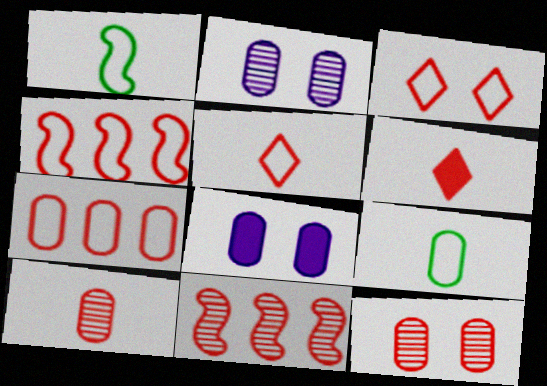[[4, 6, 12]]